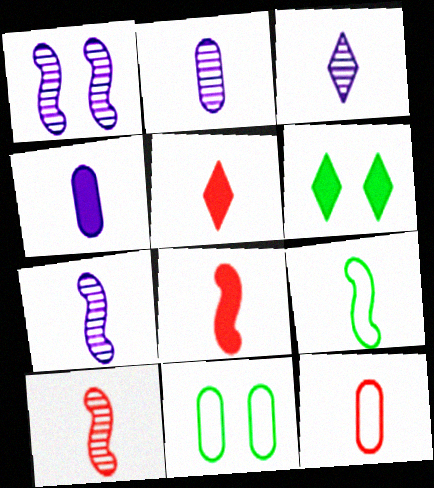[[2, 3, 7], 
[2, 5, 9], 
[5, 10, 12], 
[7, 8, 9]]